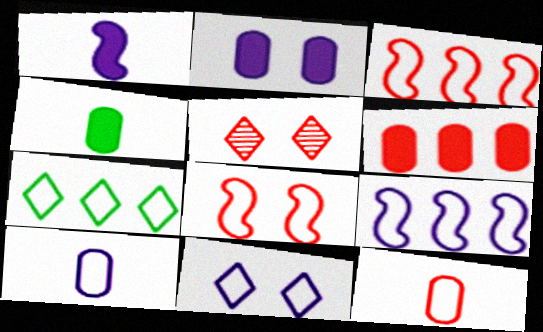[[2, 4, 6], 
[4, 5, 9], 
[7, 8, 10], 
[9, 10, 11]]